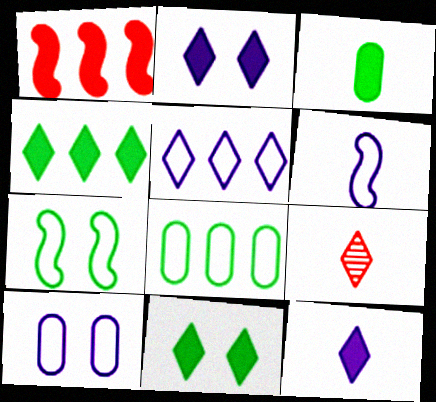[[1, 2, 3], 
[3, 6, 9], 
[5, 6, 10], 
[5, 9, 11]]